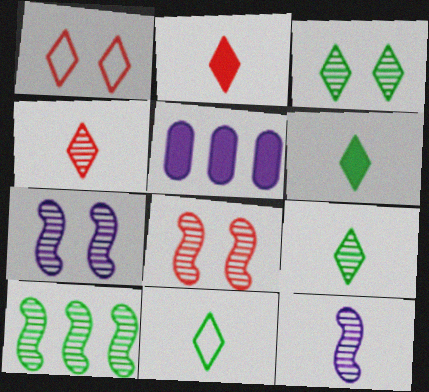[[5, 8, 11], 
[6, 9, 11], 
[8, 10, 12]]